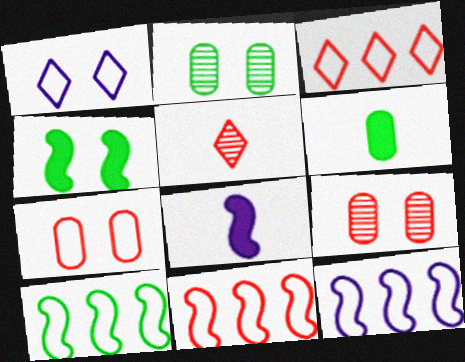[[1, 4, 9], 
[2, 3, 8], 
[10, 11, 12]]